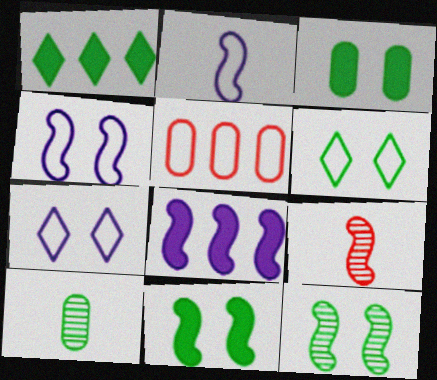[[2, 5, 6], 
[3, 6, 12]]